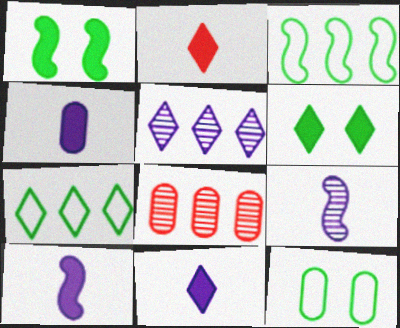[[4, 8, 12], 
[4, 10, 11]]